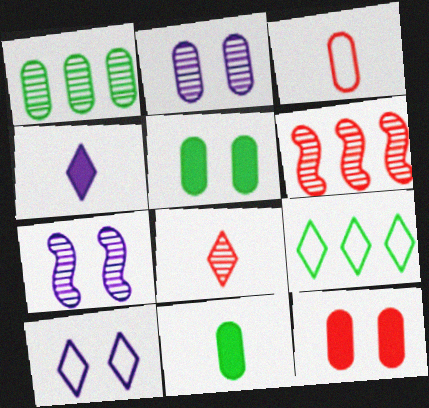[[1, 7, 8], 
[6, 10, 11]]